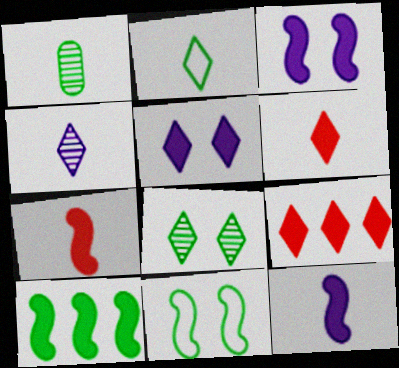[[2, 4, 6], 
[3, 7, 10]]